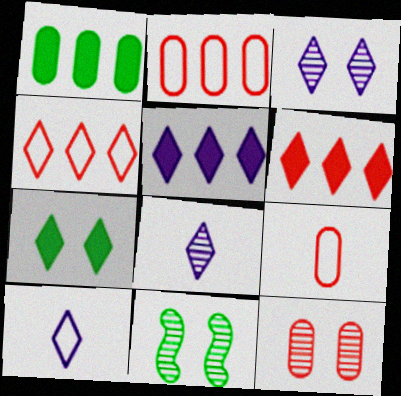[[3, 5, 10], 
[3, 11, 12], 
[4, 7, 8], 
[5, 9, 11]]